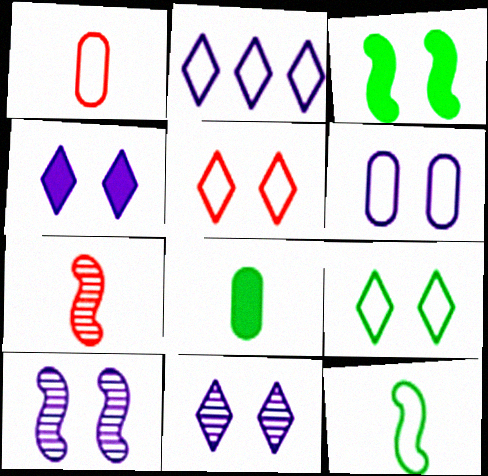[[4, 6, 10]]